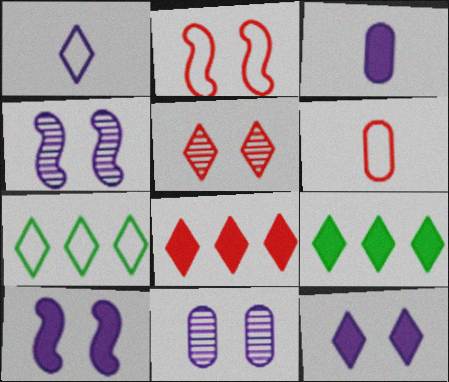[[1, 5, 9], 
[4, 6, 9]]